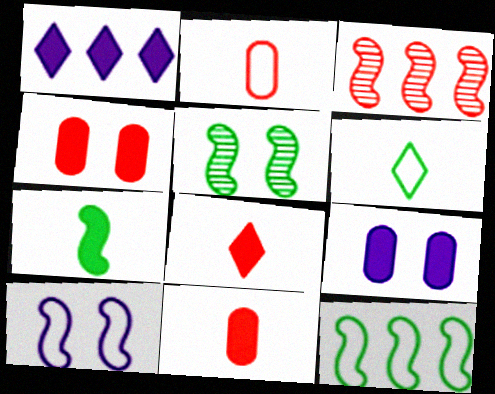[[1, 2, 5], 
[1, 4, 7], 
[3, 6, 9], 
[3, 7, 10], 
[5, 7, 12]]